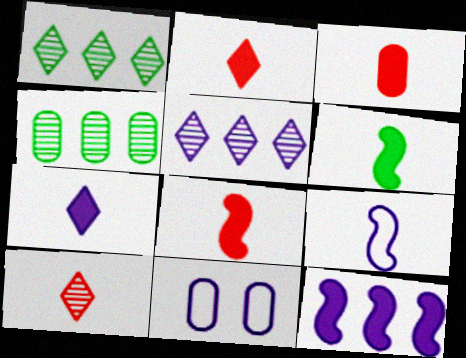[[1, 8, 11], 
[2, 3, 8], 
[3, 4, 11], 
[3, 6, 7]]